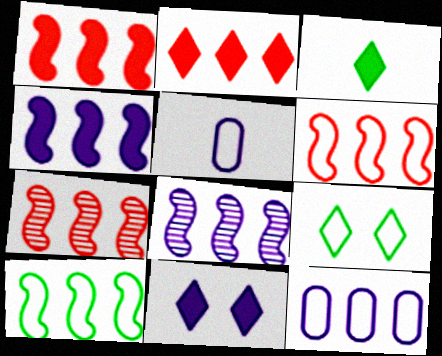[[1, 6, 7], 
[1, 8, 10], 
[2, 3, 11], 
[4, 7, 10], 
[5, 6, 9], 
[5, 8, 11]]